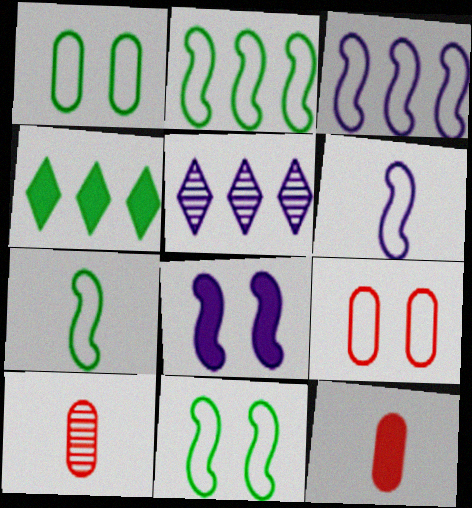[[2, 7, 11], 
[4, 8, 12], 
[5, 11, 12]]